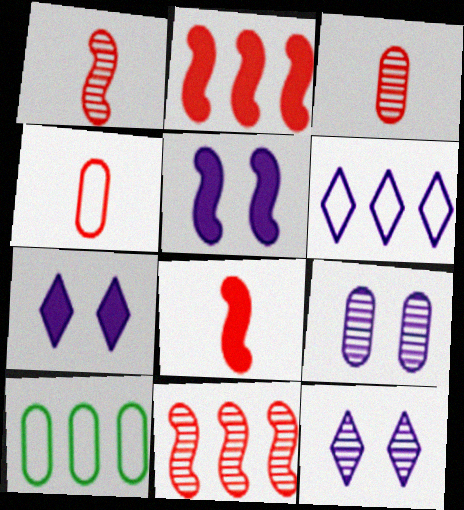[[1, 7, 10], 
[8, 10, 12]]